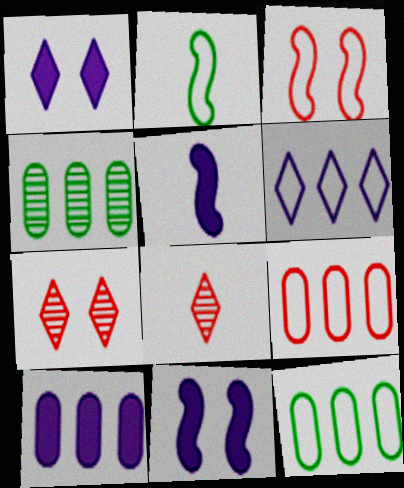[[1, 5, 10], 
[2, 7, 10], 
[4, 9, 10], 
[5, 7, 12], 
[8, 11, 12]]